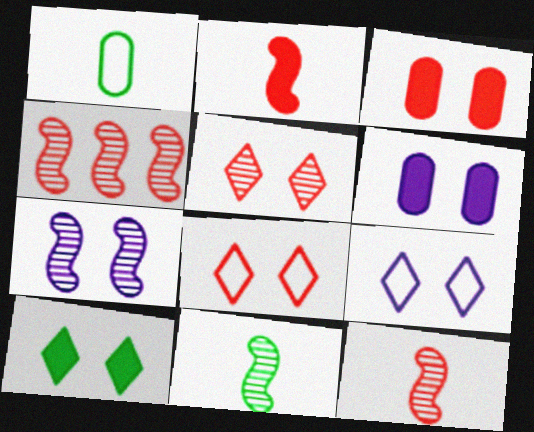[[4, 7, 11], 
[5, 9, 10], 
[6, 7, 9]]